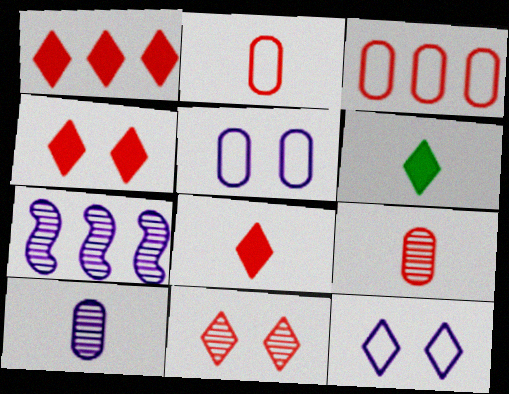[[1, 4, 8]]